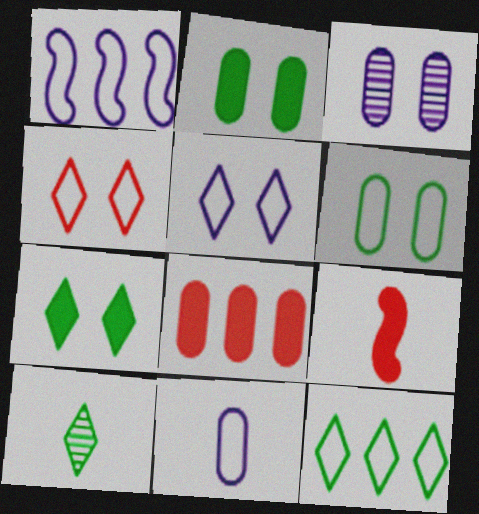[[1, 5, 11], 
[3, 9, 12], 
[7, 10, 12], 
[9, 10, 11]]